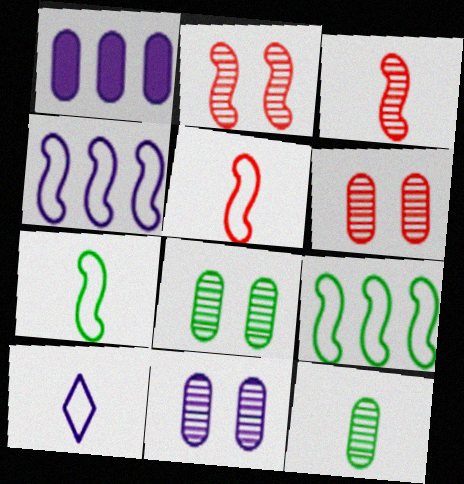[[6, 8, 11]]